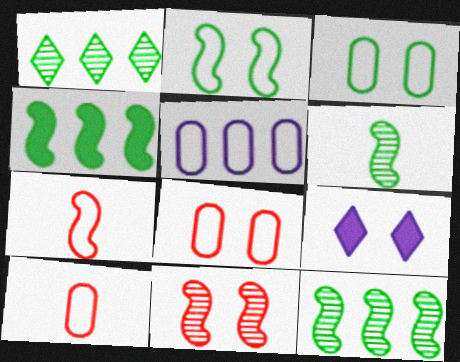[[2, 4, 6], 
[3, 5, 10], 
[3, 9, 11], 
[9, 10, 12]]